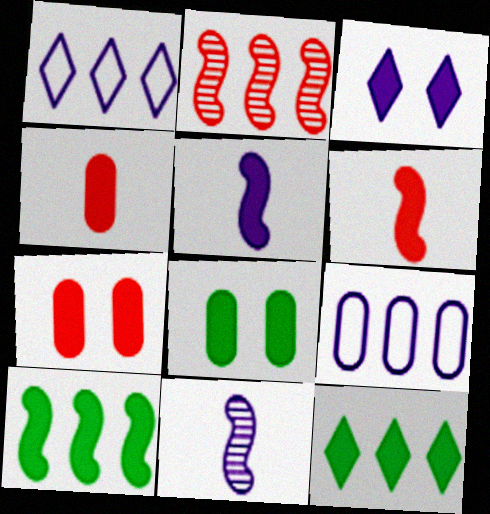[[2, 9, 12], 
[3, 4, 10], 
[3, 9, 11], 
[5, 7, 12]]